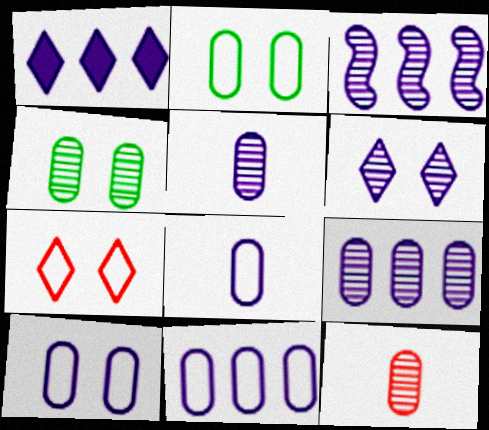[[1, 3, 11], 
[3, 5, 6], 
[4, 9, 12], 
[8, 10, 11]]